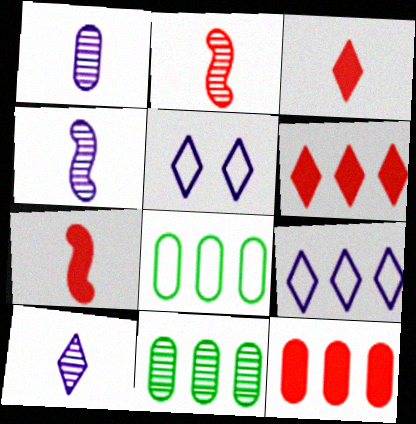[[1, 4, 10], 
[5, 7, 11]]